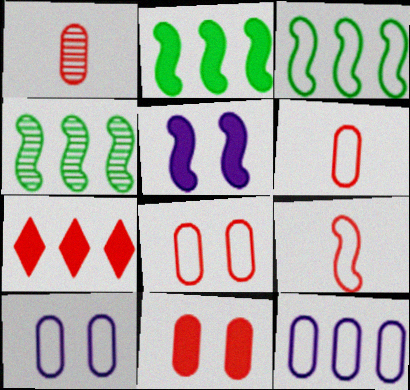[[2, 3, 4], 
[4, 5, 9], 
[4, 7, 12]]